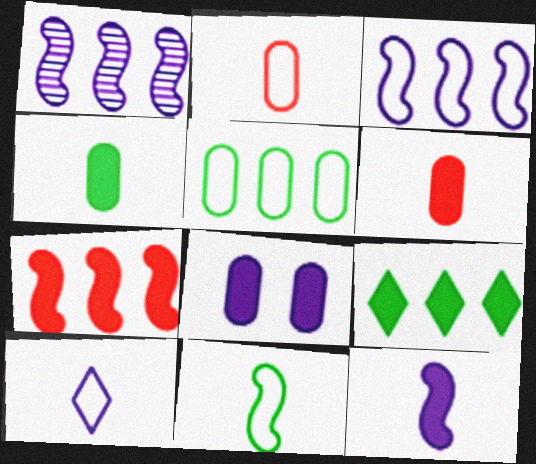[[1, 8, 10], 
[2, 10, 11]]